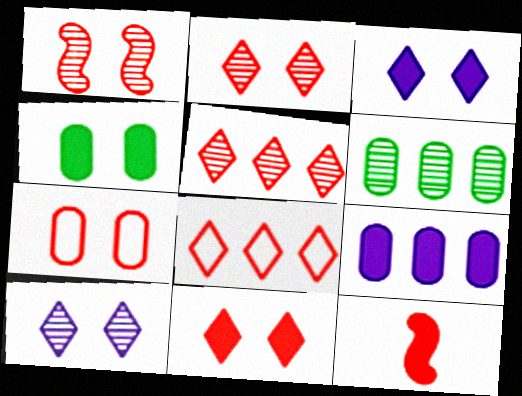[[1, 7, 11], 
[5, 7, 12]]